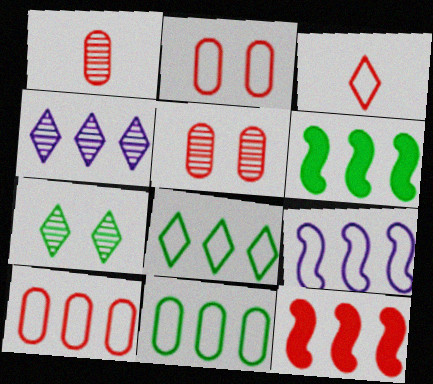[[3, 5, 12], 
[4, 6, 10], 
[4, 11, 12], 
[8, 9, 10]]